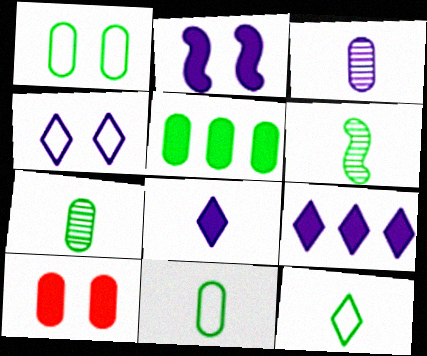[[1, 5, 7]]